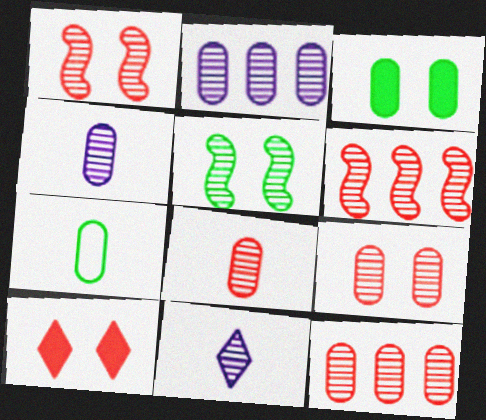[[5, 11, 12], 
[8, 9, 12]]